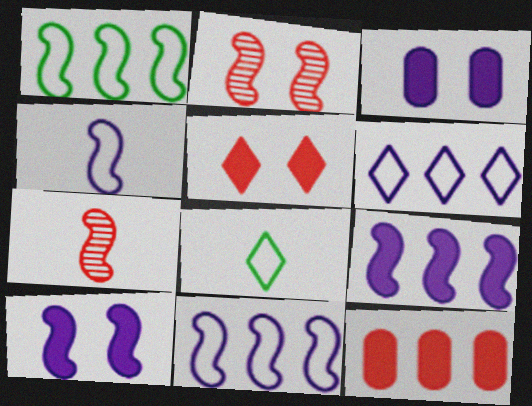[[1, 7, 10]]